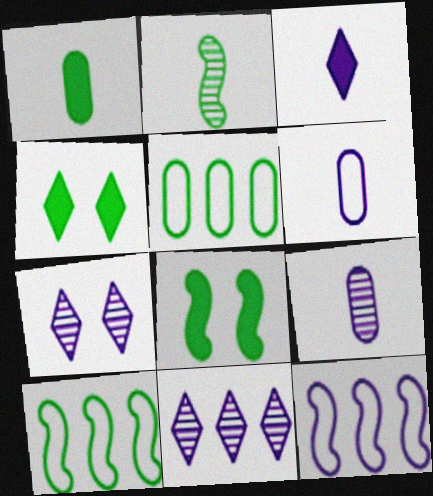[[2, 4, 5], 
[2, 8, 10]]